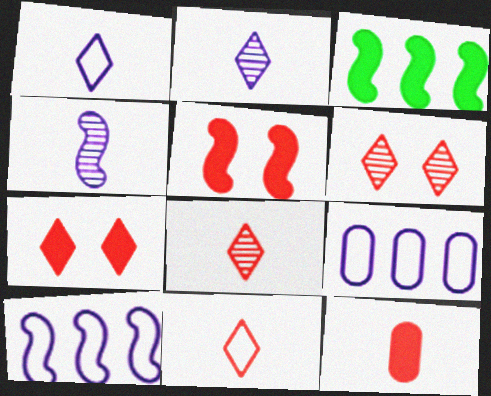[]